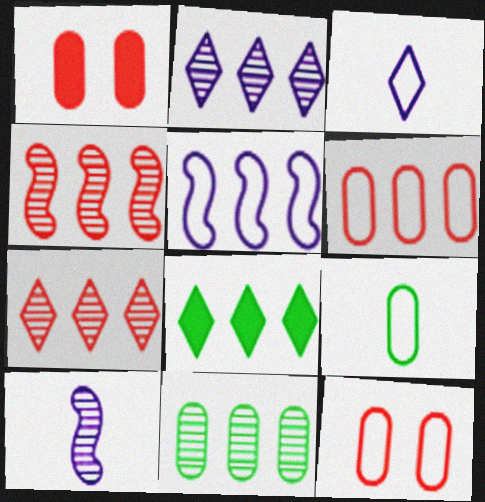[[2, 4, 11], 
[8, 10, 12]]